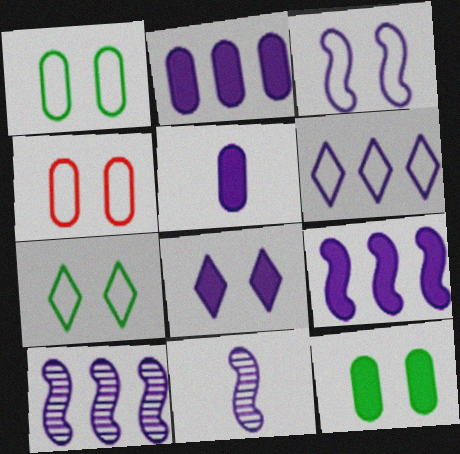[[2, 6, 10], 
[3, 4, 7], 
[3, 9, 11], 
[5, 8, 9]]